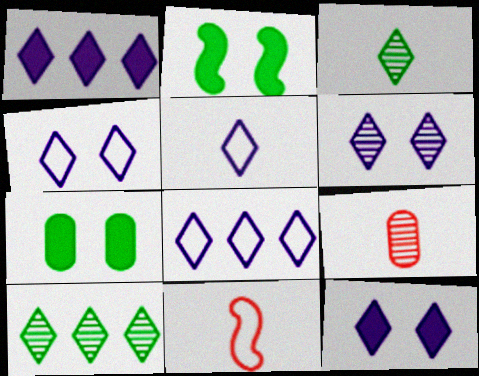[[1, 5, 6], 
[2, 8, 9], 
[4, 5, 8], 
[4, 6, 12]]